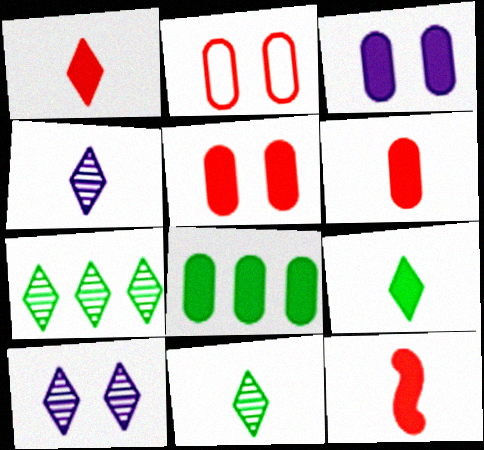[[1, 6, 12], 
[3, 6, 8]]